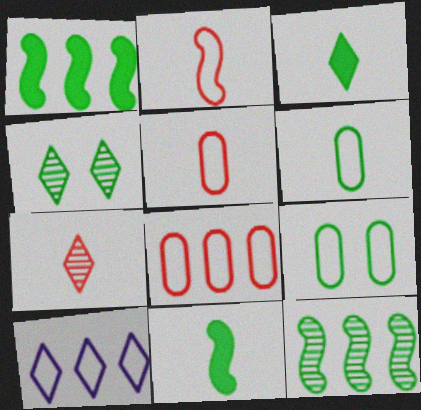[[1, 4, 6], 
[2, 9, 10], 
[3, 9, 12]]